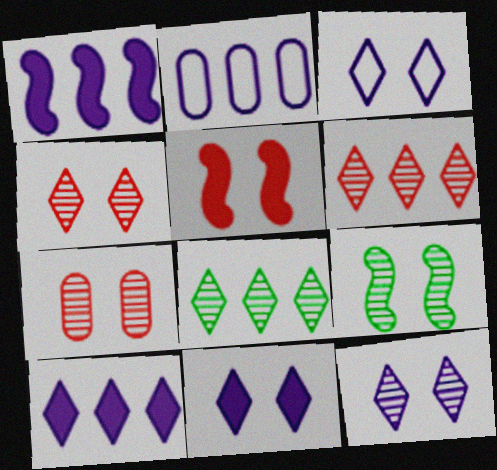[[3, 11, 12], 
[7, 9, 12]]